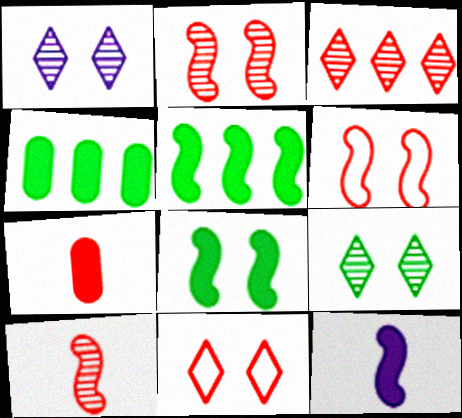[[3, 6, 7]]